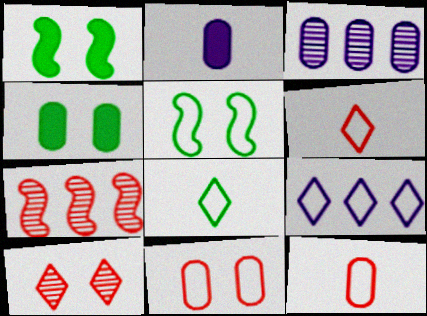[[1, 3, 6], 
[3, 4, 12], 
[5, 9, 12]]